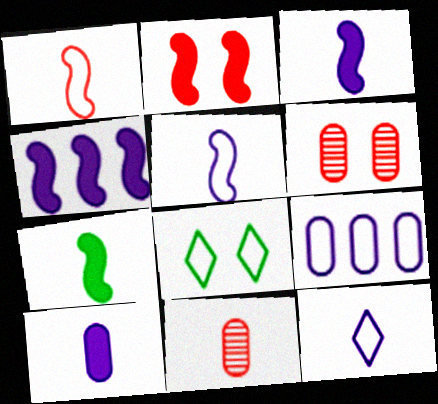[[1, 8, 9], 
[2, 4, 7], 
[4, 8, 11], 
[7, 11, 12]]